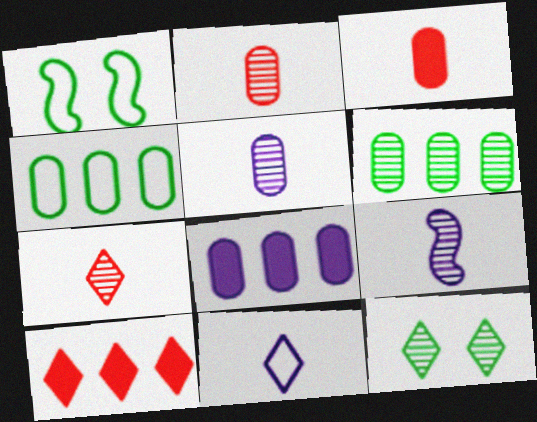[[1, 5, 10], 
[1, 7, 8], 
[10, 11, 12]]